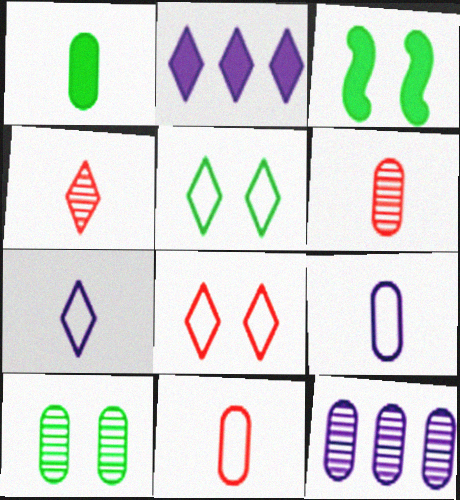[[1, 6, 9], 
[2, 4, 5], 
[3, 5, 10], 
[6, 10, 12]]